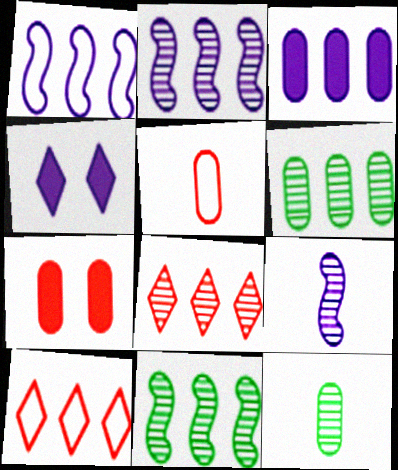[[2, 6, 8], 
[3, 10, 11], 
[4, 5, 11]]